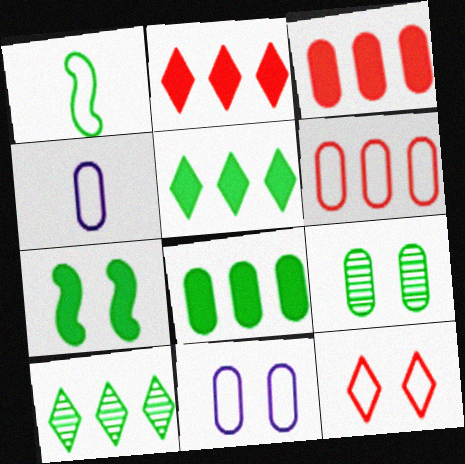[[1, 5, 9], 
[3, 4, 9]]